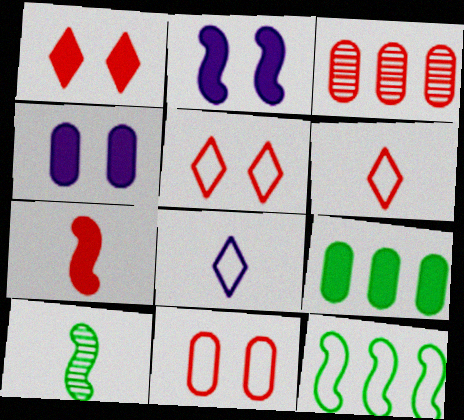[[3, 5, 7], 
[8, 11, 12]]